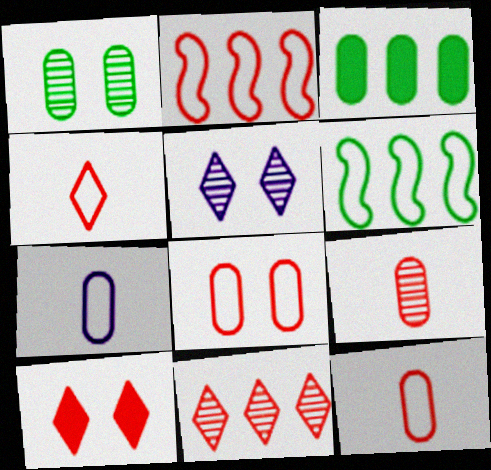[[2, 4, 8], 
[2, 9, 10], 
[4, 10, 11]]